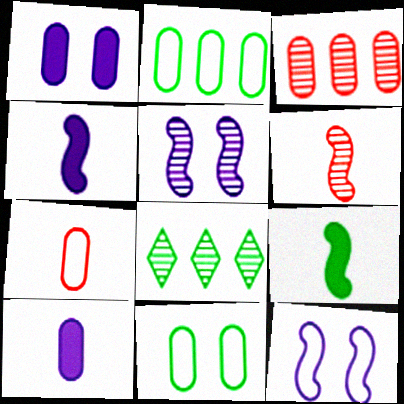[[3, 10, 11], 
[8, 9, 11]]